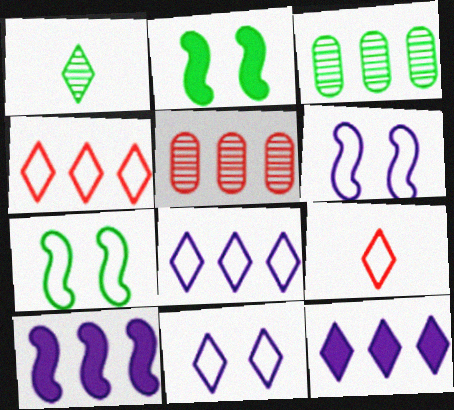[[3, 4, 10]]